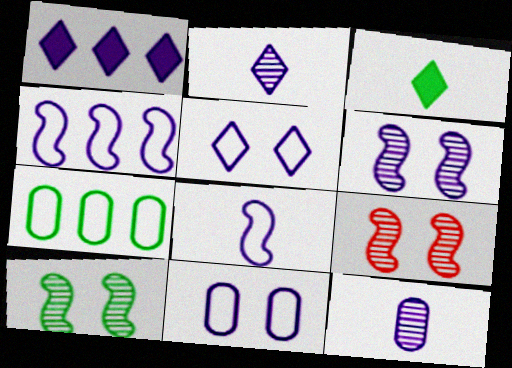[[1, 2, 5], 
[3, 7, 10], 
[6, 9, 10]]